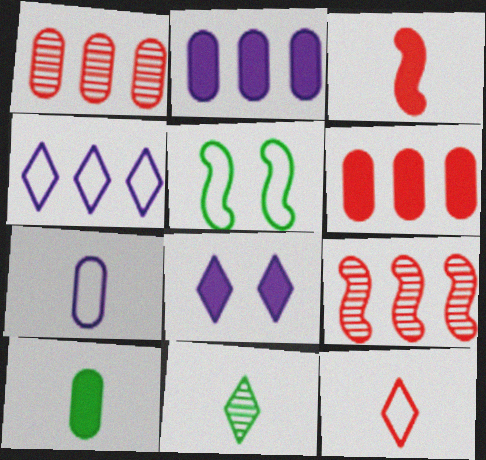[[3, 7, 11]]